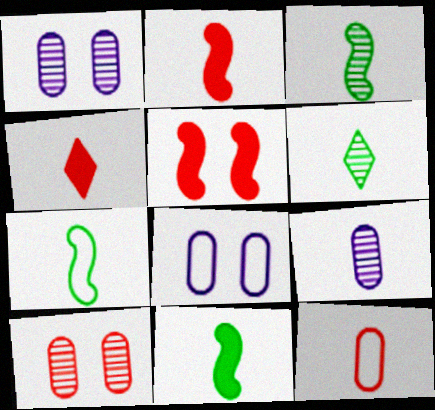[[3, 7, 11], 
[4, 7, 9]]